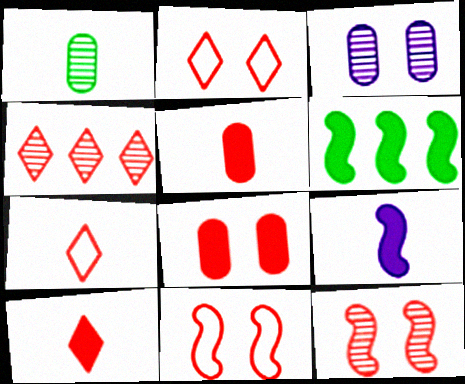[[1, 7, 9], 
[2, 4, 10], 
[2, 8, 12], 
[3, 6, 7], 
[4, 5, 11]]